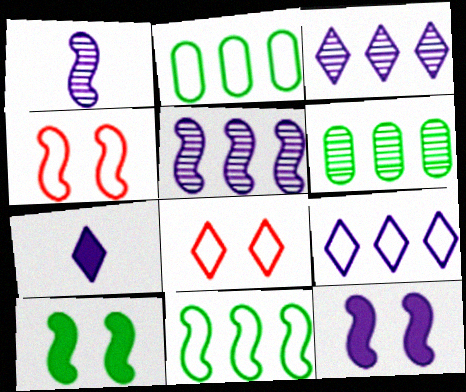[[4, 6, 7]]